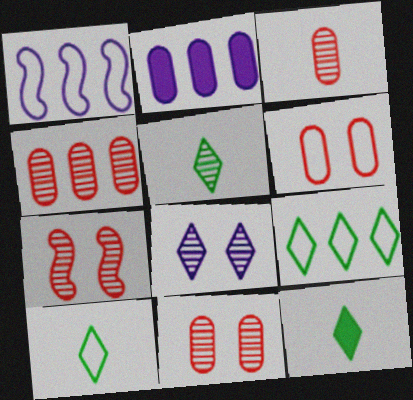[[1, 6, 10], 
[1, 11, 12], 
[2, 7, 10], 
[3, 4, 11], 
[5, 10, 12]]